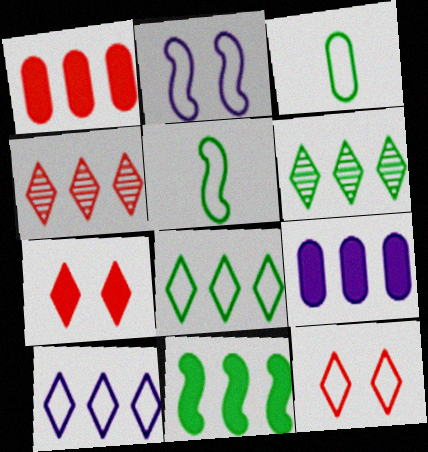[]